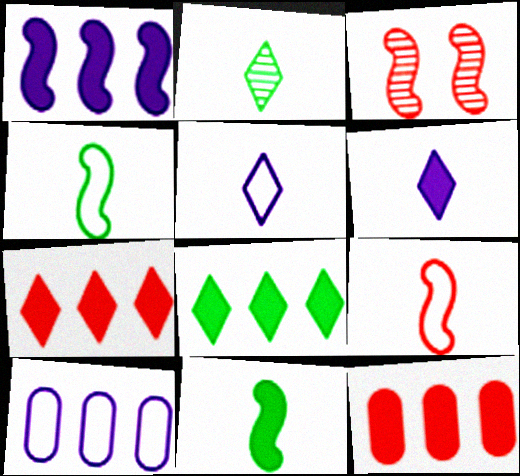[[1, 3, 4], 
[1, 8, 12]]